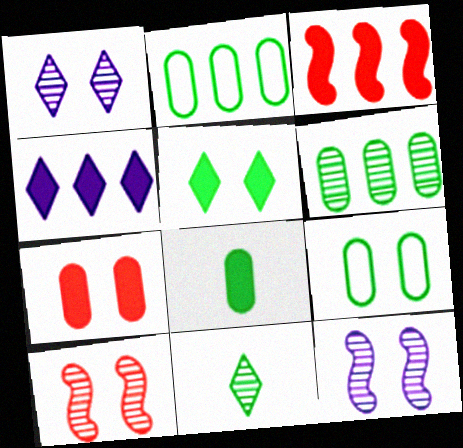[[6, 8, 9]]